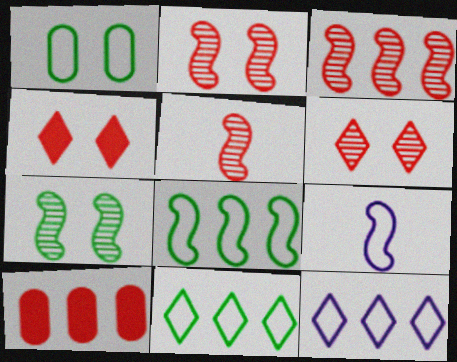[[2, 3, 5]]